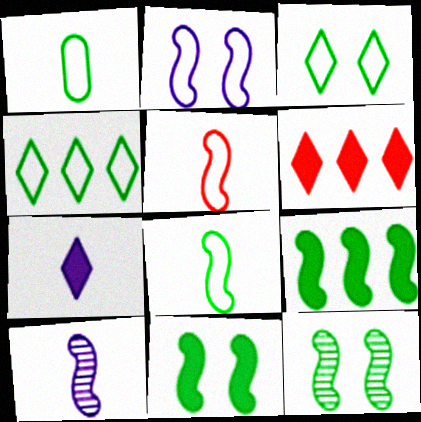[[8, 9, 12]]